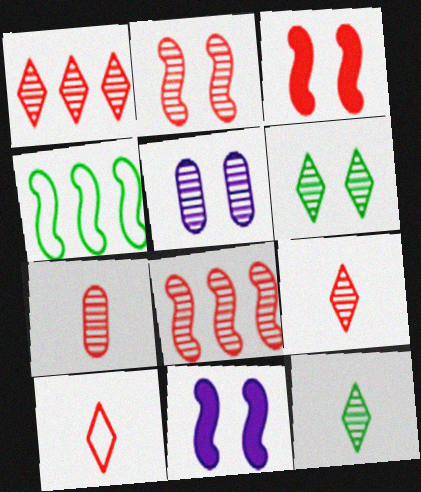[[1, 2, 7], 
[2, 5, 6], 
[5, 8, 12]]